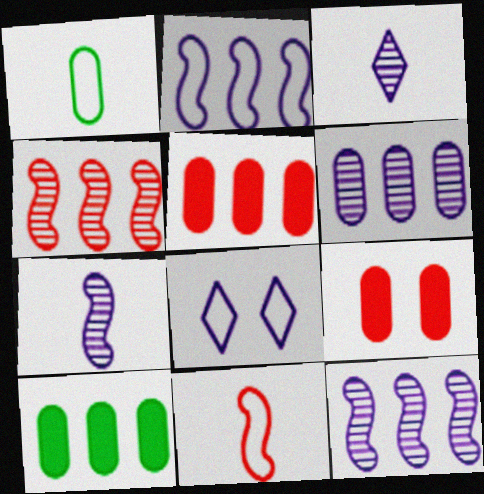[[1, 6, 9]]